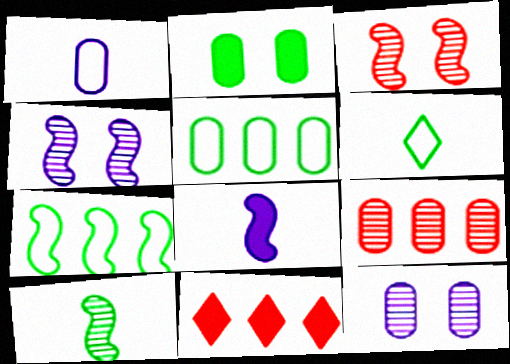[[1, 2, 9], 
[2, 8, 11], 
[3, 7, 8]]